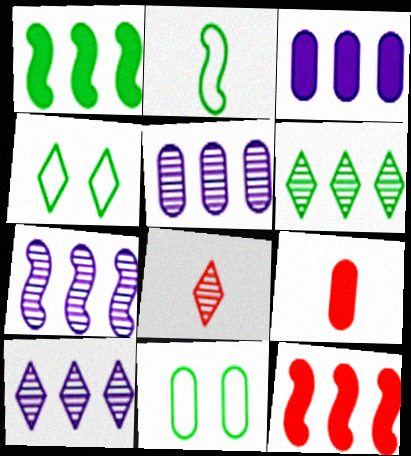[[4, 7, 9], 
[5, 7, 10], 
[5, 9, 11]]